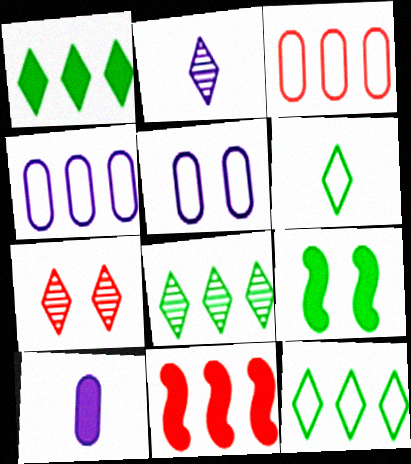[[1, 8, 12], 
[2, 3, 9], 
[2, 7, 8], 
[4, 8, 11], 
[5, 7, 9]]